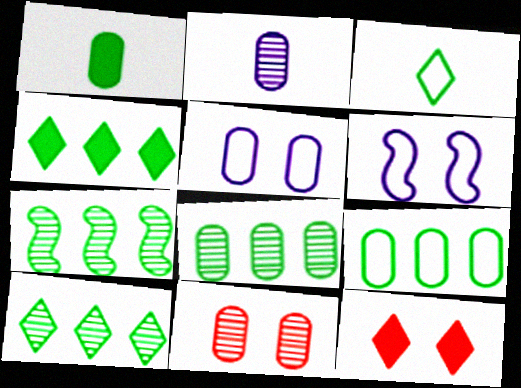[[2, 8, 11], 
[4, 7, 9], 
[7, 8, 10]]